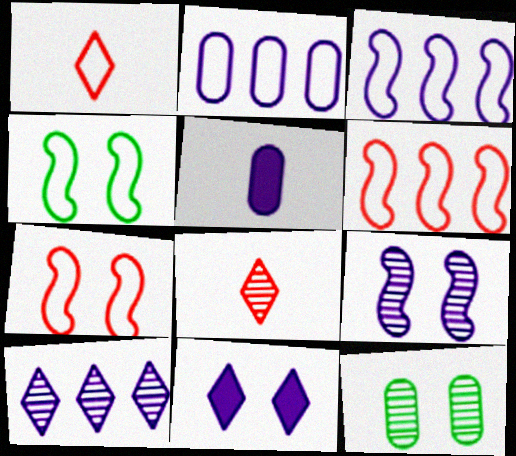[[1, 2, 4], 
[7, 11, 12]]